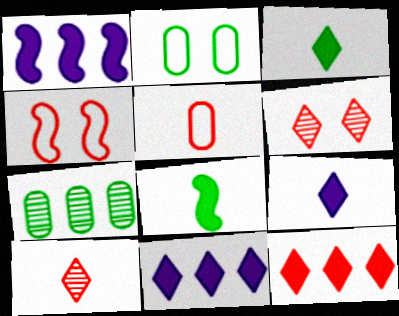[[1, 2, 10], 
[4, 7, 9]]